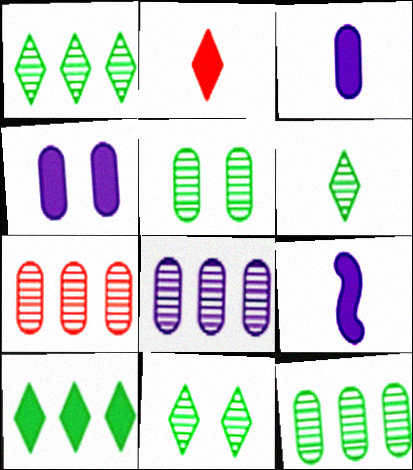[[1, 6, 11], 
[7, 8, 12]]